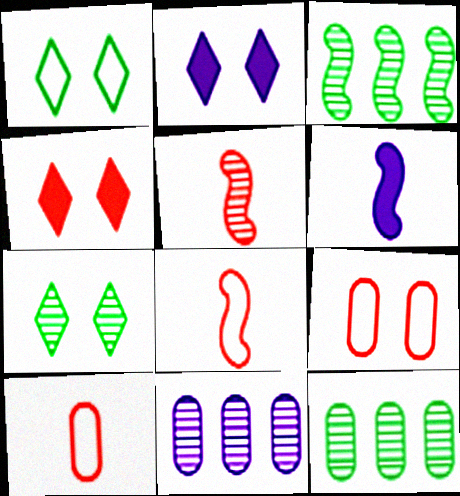[[2, 3, 10], 
[2, 8, 12], 
[5, 7, 11]]